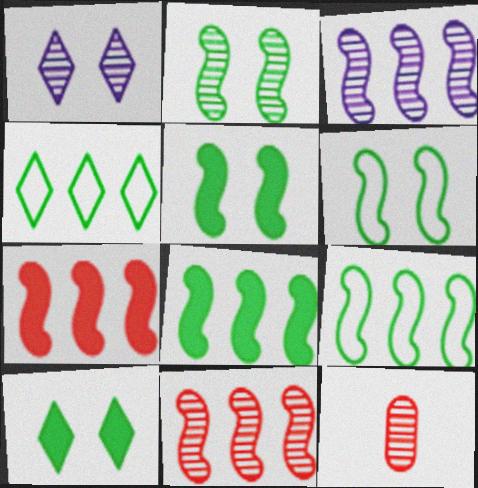[[2, 5, 6], 
[3, 7, 9]]